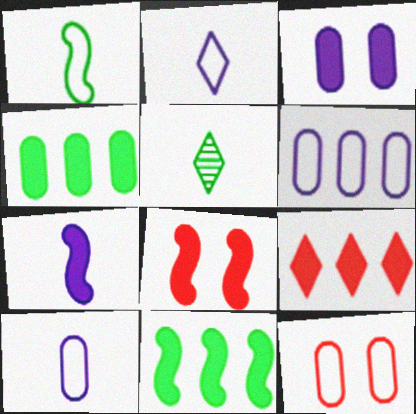[[5, 6, 8], 
[7, 8, 11]]